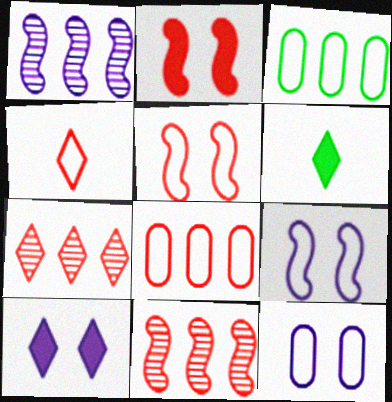[[3, 4, 9], 
[4, 5, 8], 
[6, 11, 12]]